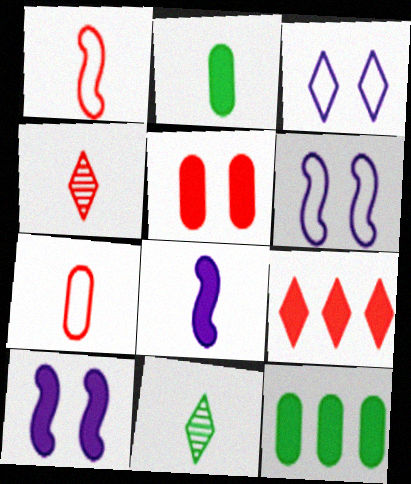[[2, 9, 10], 
[3, 9, 11], 
[4, 6, 12], 
[7, 8, 11]]